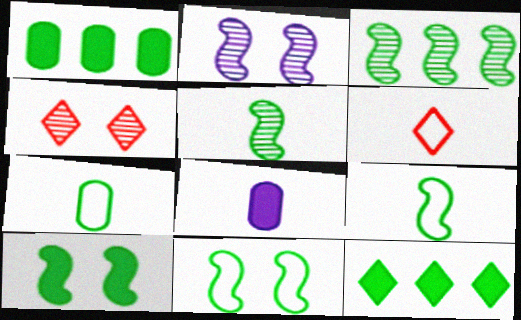[[1, 2, 6], 
[3, 9, 10], 
[5, 6, 8]]